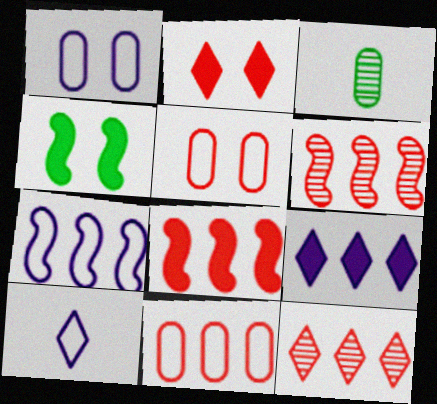[[1, 7, 10], 
[2, 3, 7], 
[8, 11, 12]]